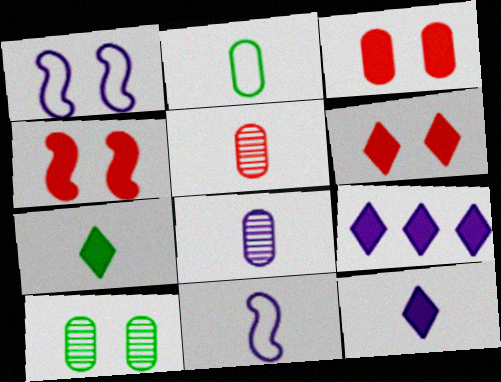[[1, 6, 10], 
[1, 8, 9], 
[3, 4, 6], 
[5, 7, 11], 
[6, 7, 9], 
[8, 11, 12]]